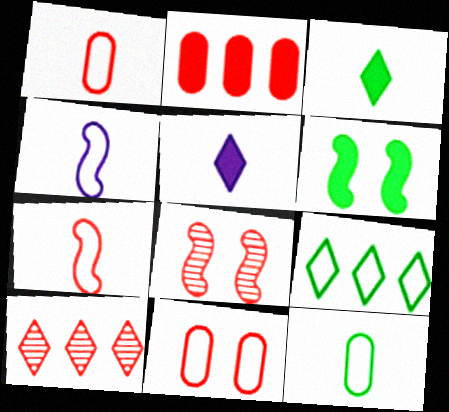[[2, 5, 6], 
[4, 9, 11]]